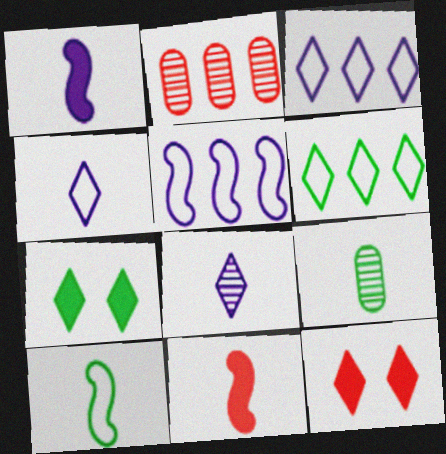[[4, 9, 11], 
[5, 9, 12], 
[6, 8, 12]]